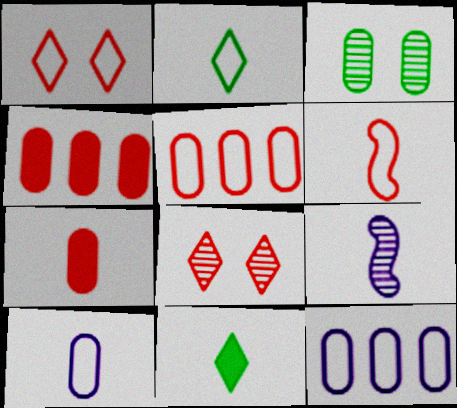[[1, 5, 6], 
[2, 6, 10], 
[2, 7, 9], 
[3, 4, 10], 
[3, 7, 12], 
[4, 6, 8]]